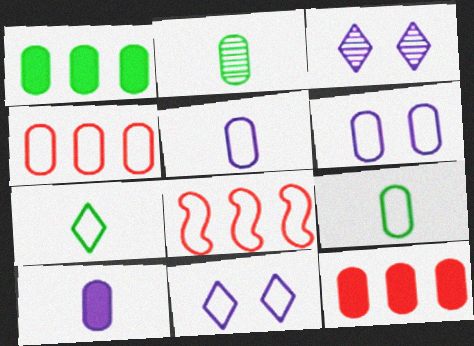[[2, 6, 12], 
[4, 6, 9], 
[6, 7, 8], 
[8, 9, 11]]